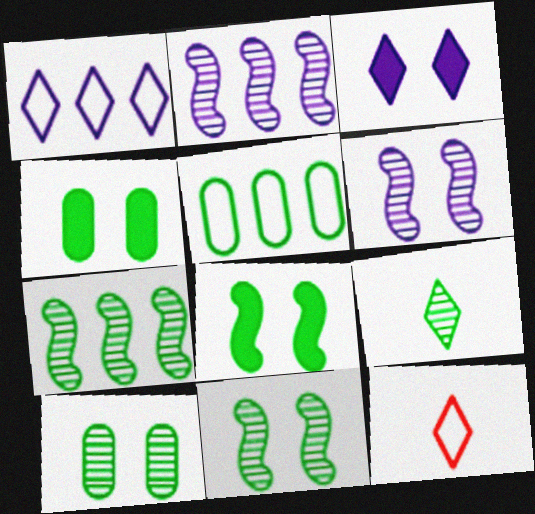[[2, 4, 12], 
[5, 8, 9], 
[7, 9, 10]]